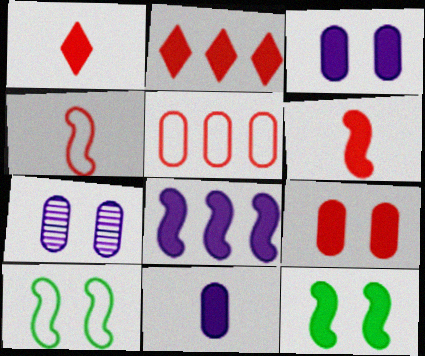[[2, 6, 9], 
[2, 11, 12], 
[6, 8, 12]]